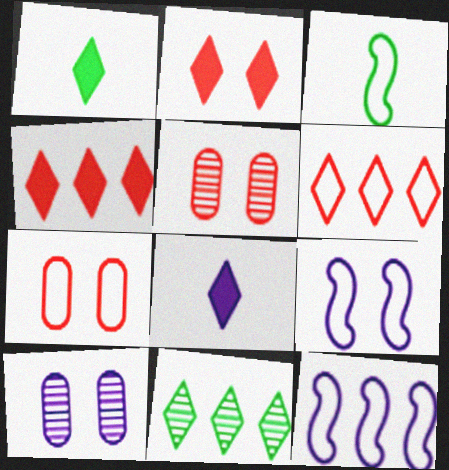[[1, 5, 12], 
[3, 4, 10], 
[8, 10, 12]]